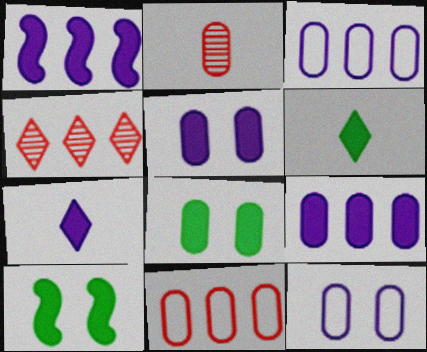[[1, 5, 7], 
[2, 3, 8]]